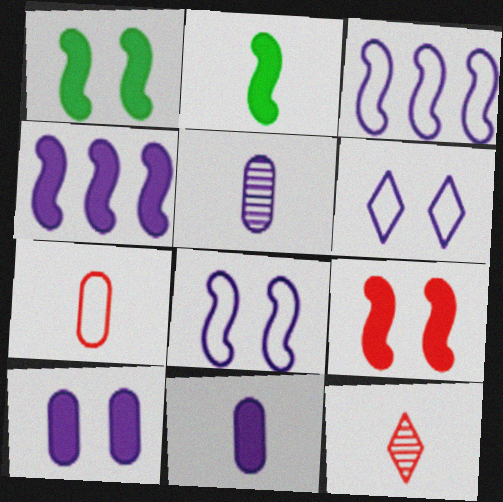[[2, 4, 9], 
[4, 5, 6]]